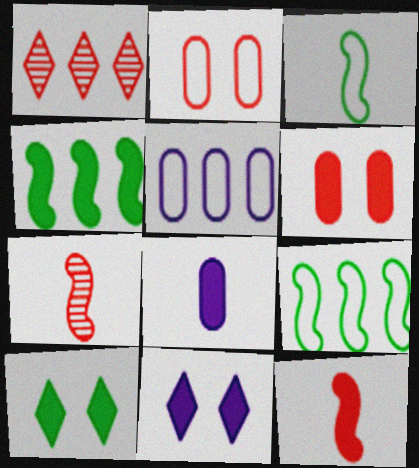[[1, 2, 12], 
[1, 4, 5], 
[5, 7, 10]]